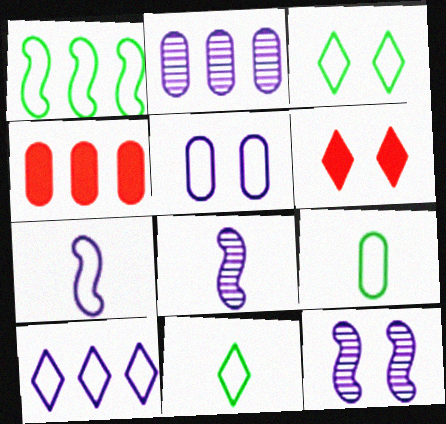[[1, 3, 9], 
[3, 4, 8], 
[4, 11, 12], 
[5, 7, 10]]